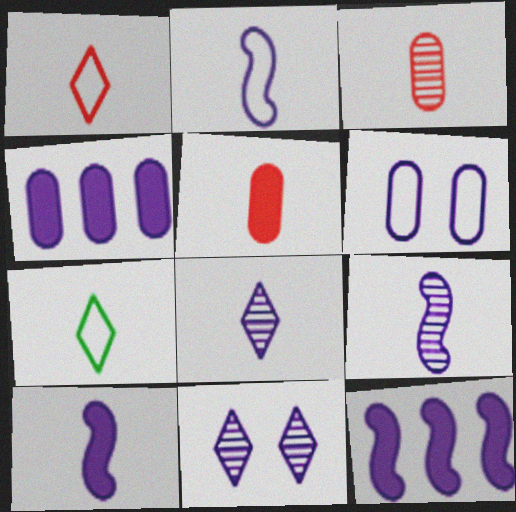[[2, 4, 11], 
[2, 9, 10], 
[3, 7, 10], 
[5, 7, 9], 
[6, 8, 12]]